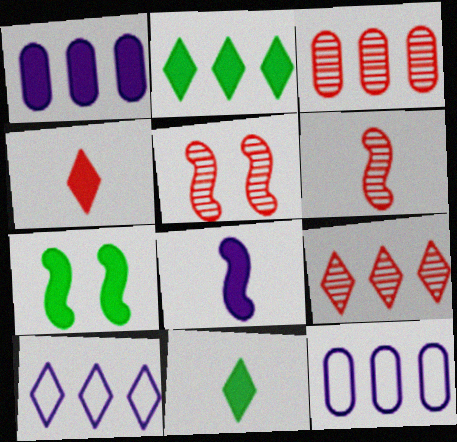[[1, 4, 7], 
[2, 9, 10], 
[5, 11, 12]]